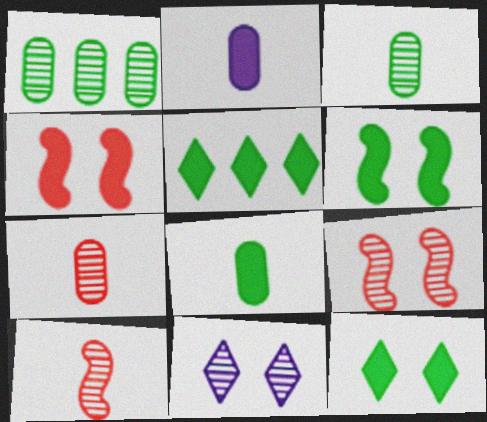[[1, 10, 11], 
[2, 4, 5], 
[5, 6, 8]]